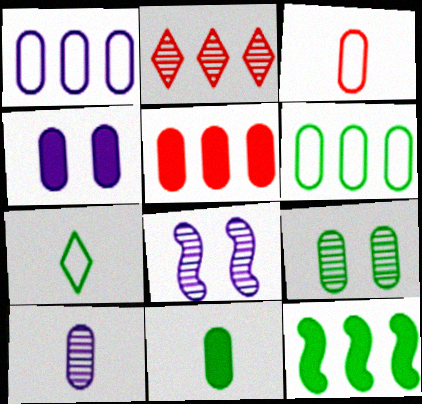[[1, 2, 12], 
[1, 4, 10], 
[3, 10, 11], 
[4, 5, 11], 
[5, 7, 8], 
[6, 9, 11], 
[7, 9, 12]]